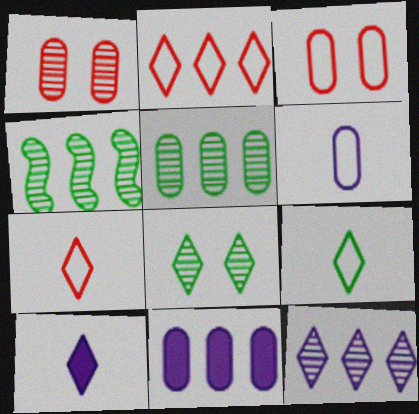[[2, 4, 11], 
[2, 8, 10], 
[3, 4, 10]]